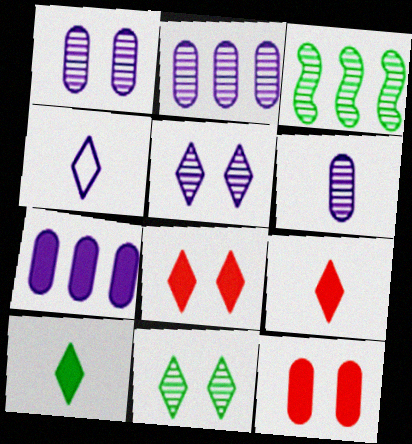[[1, 2, 6], 
[3, 4, 12]]